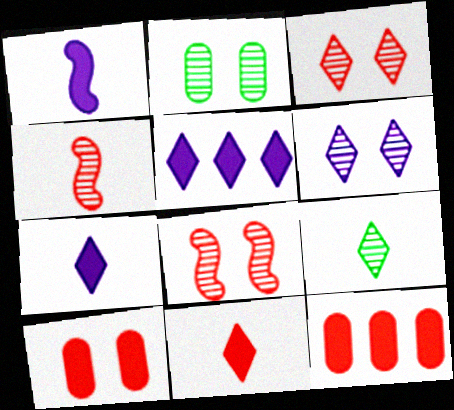[[2, 6, 8]]